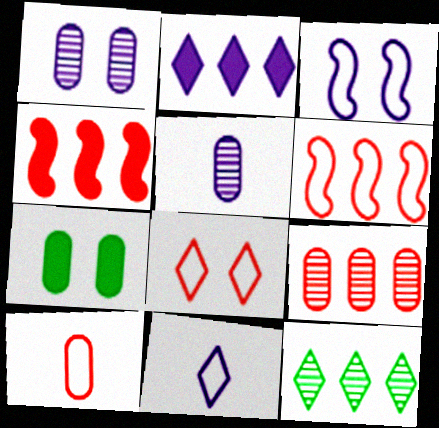[[2, 3, 5], 
[6, 8, 10]]